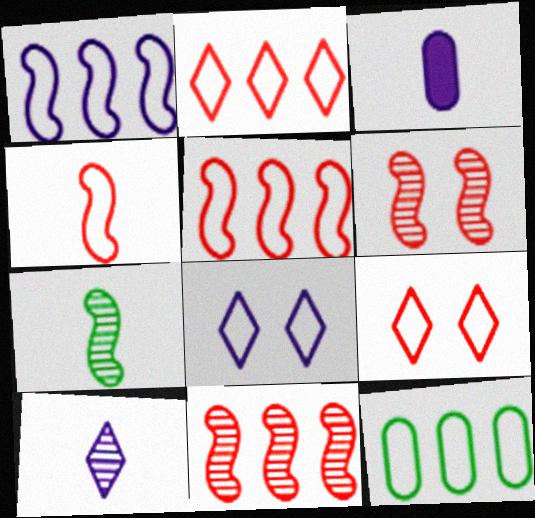[[1, 2, 12], 
[4, 8, 12]]